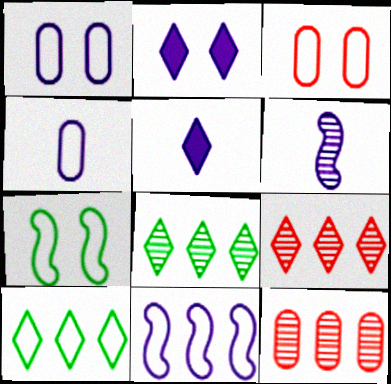[[4, 5, 6], 
[5, 7, 12]]